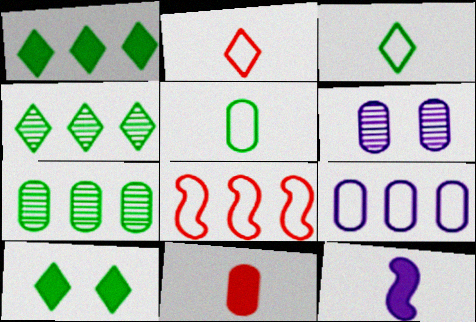[[3, 4, 10]]